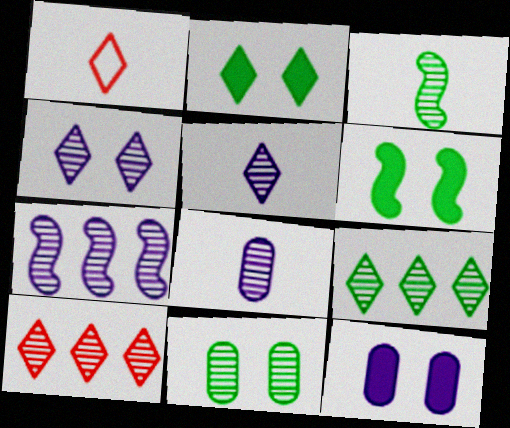[[3, 9, 11], 
[4, 7, 8]]